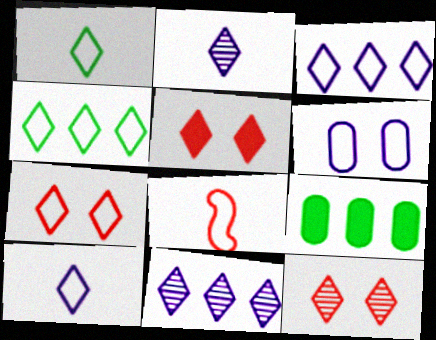[[1, 3, 7], 
[1, 5, 11], 
[2, 4, 5], 
[4, 6, 8], 
[4, 7, 10], 
[5, 7, 12]]